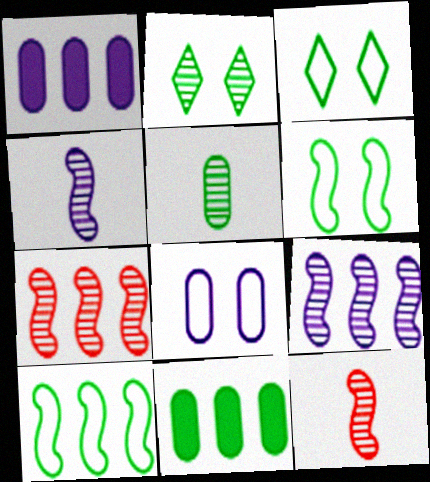[[1, 3, 12]]